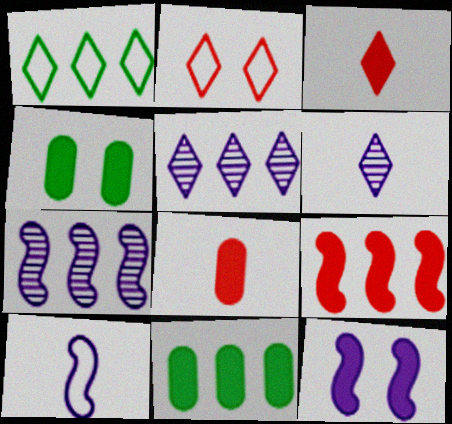[[3, 11, 12], 
[7, 10, 12]]